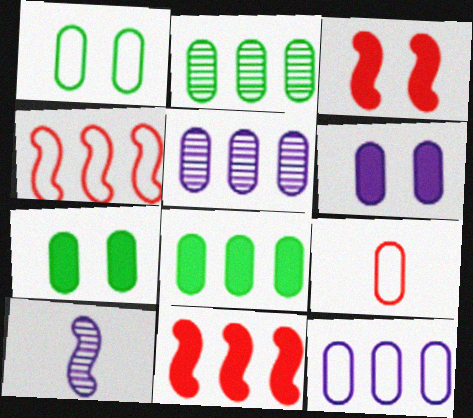[[1, 9, 12], 
[2, 6, 9], 
[5, 7, 9]]